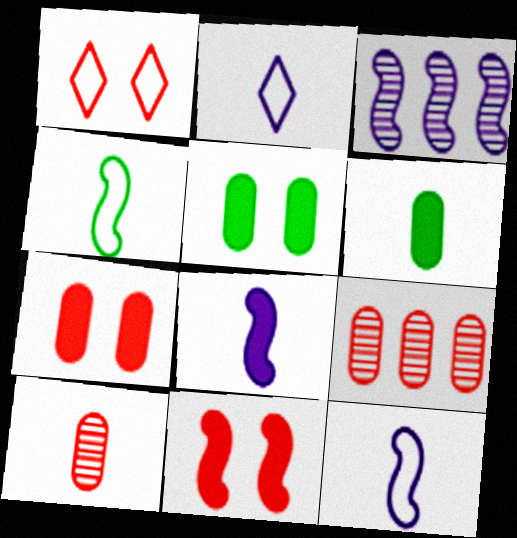[[1, 3, 6], 
[3, 4, 11]]